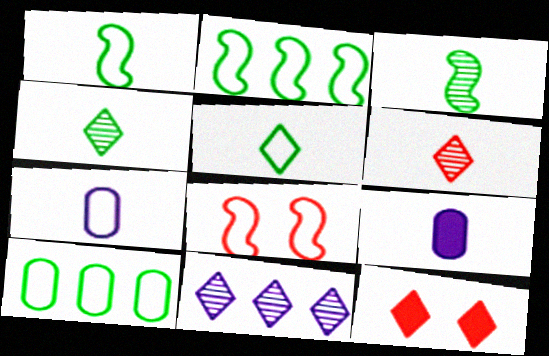[[1, 6, 9], 
[5, 11, 12]]